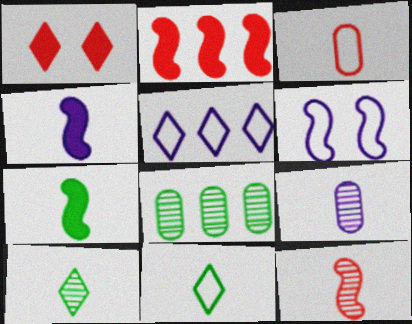[[1, 5, 10], 
[2, 5, 8], 
[3, 4, 10], 
[9, 10, 12]]